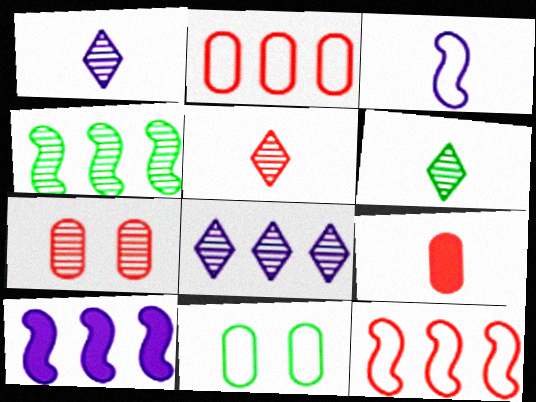[[1, 4, 7], 
[1, 5, 6], 
[2, 7, 9], 
[3, 6, 9], 
[4, 10, 12], 
[5, 10, 11]]